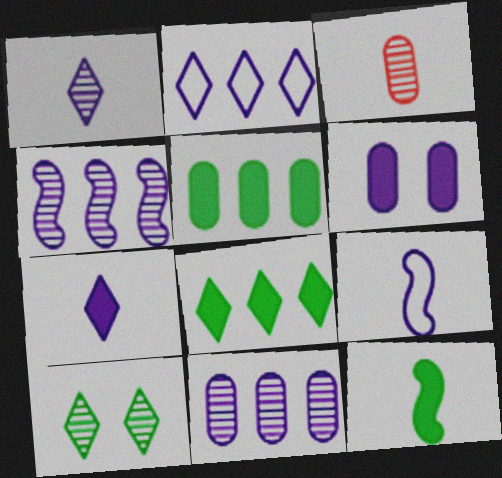[[3, 4, 10]]